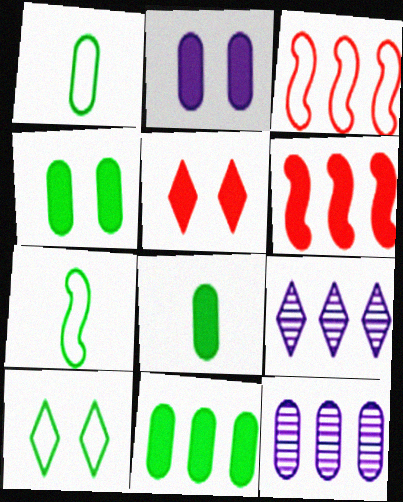[[3, 9, 11], 
[4, 8, 11], 
[5, 7, 12]]